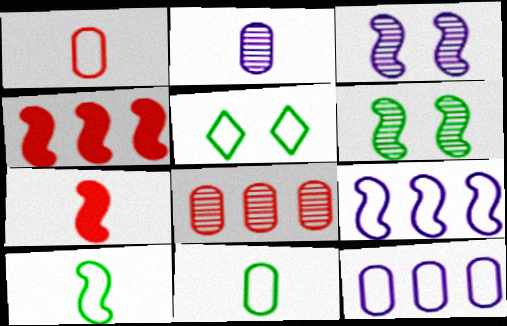[[1, 5, 9], 
[2, 4, 5], 
[3, 4, 10], 
[6, 7, 9]]